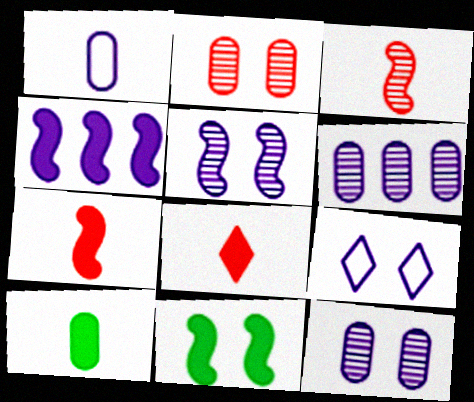[[2, 9, 11], 
[4, 7, 11]]